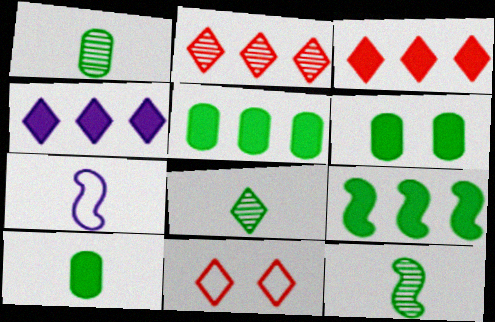[[1, 8, 12], 
[2, 6, 7], 
[4, 8, 11], 
[5, 6, 10]]